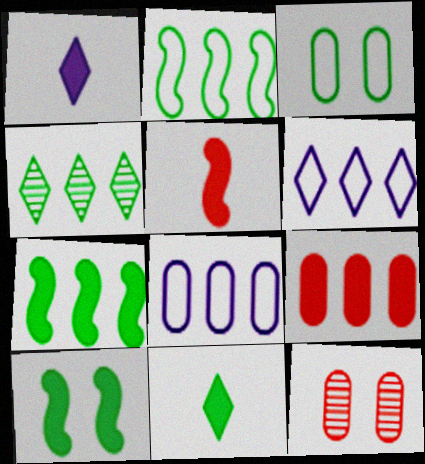[[1, 2, 12], 
[1, 9, 10]]